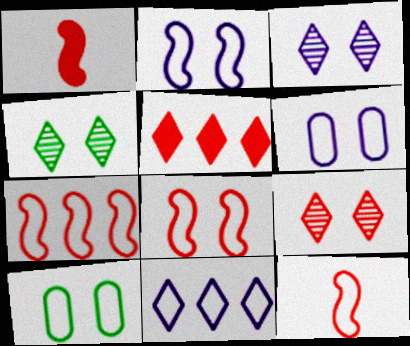[[3, 4, 9], 
[7, 8, 12], 
[10, 11, 12]]